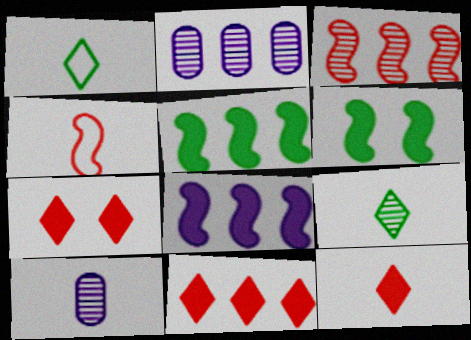[[7, 11, 12]]